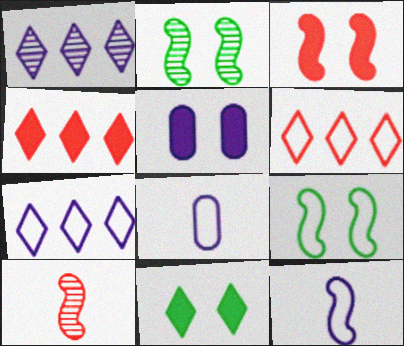[[1, 5, 12], 
[2, 4, 8], 
[3, 5, 11], 
[6, 8, 9]]